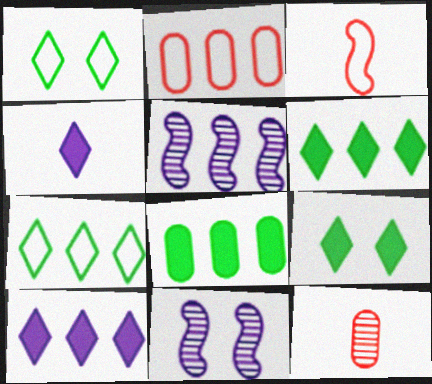[[2, 5, 6]]